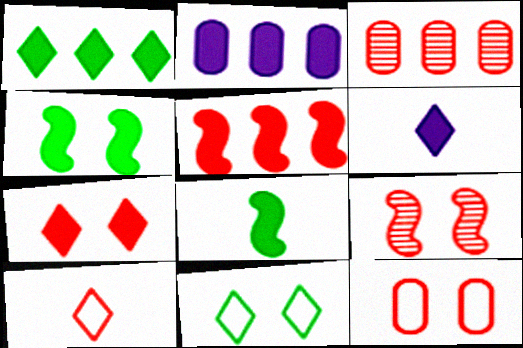[[1, 2, 5], 
[1, 6, 7], 
[2, 7, 8], 
[7, 9, 12]]